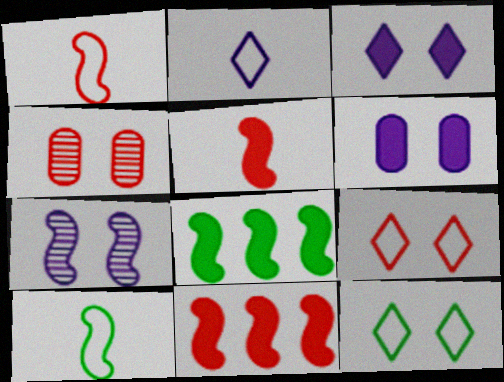[[1, 7, 8], 
[2, 4, 8], 
[7, 10, 11]]